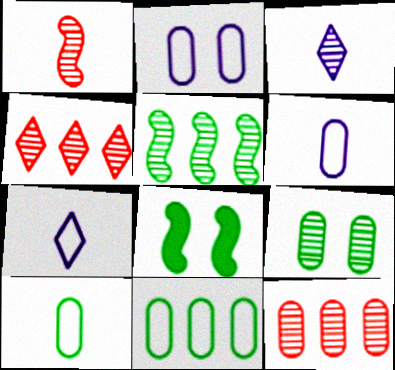[[4, 6, 8], 
[7, 8, 12]]